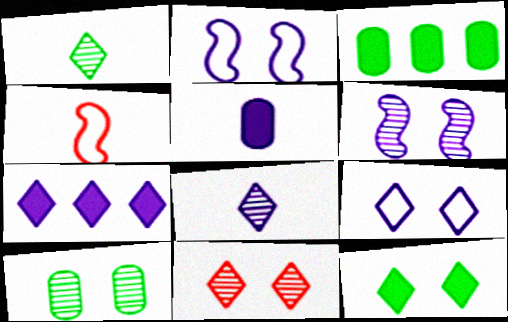[[1, 4, 5], 
[4, 7, 10], 
[6, 10, 11], 
[7, 8, 9], 
[9, 11, 12]]